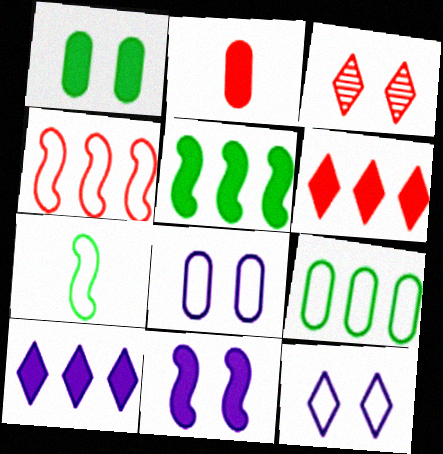[[2, 3, 4]]